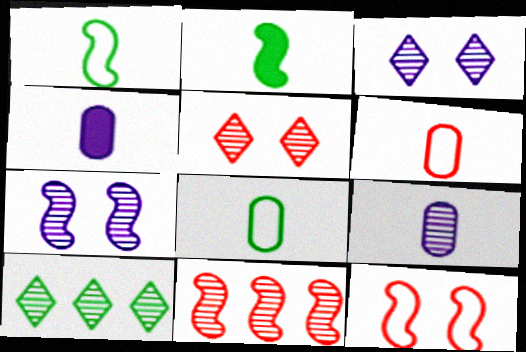[[4, 10, 12]]